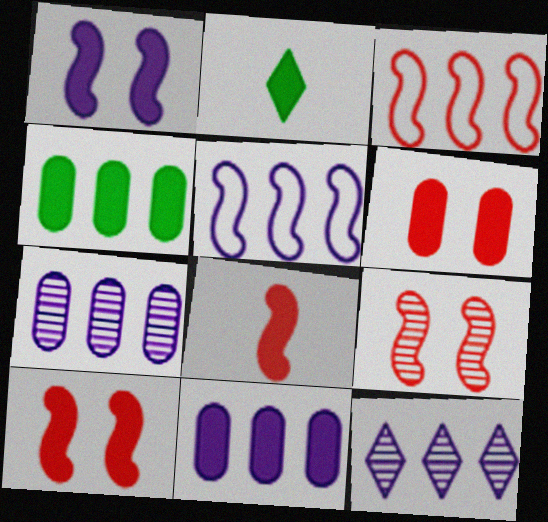[[2, 10, 11], 
[3, 4, 12], 
[3, 8, 9], 
[5, 11, 12]]